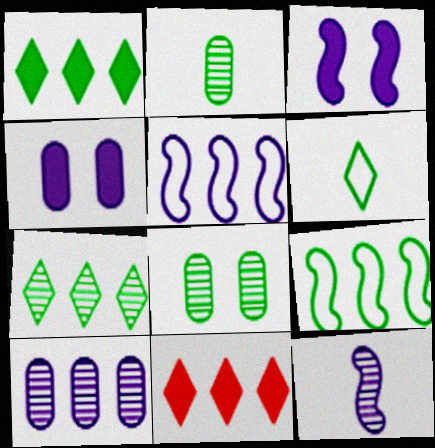[[3, 5, 12], 
[9, 10, 11]]